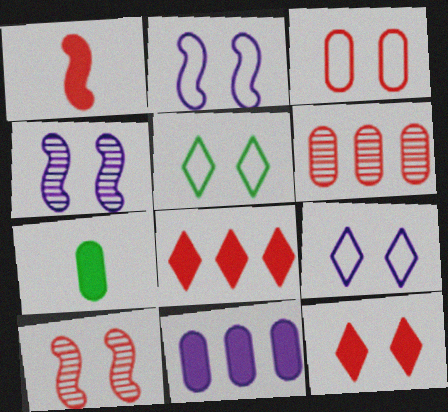[[2, 3, 5], 
[3, 10, 12]]